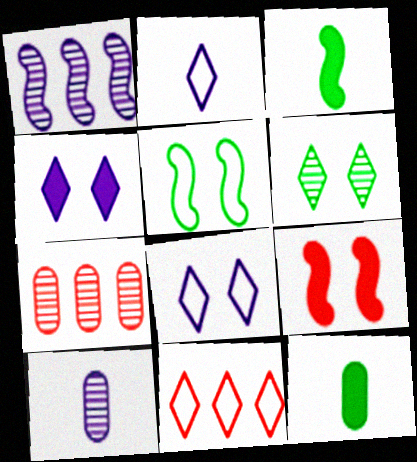[[3, 7, 8]]